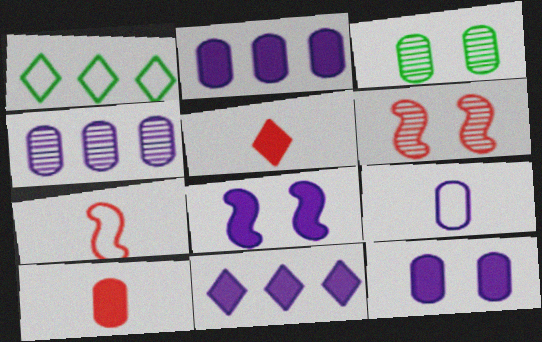[[3, 7, 11], 
[4, 9, 12]]